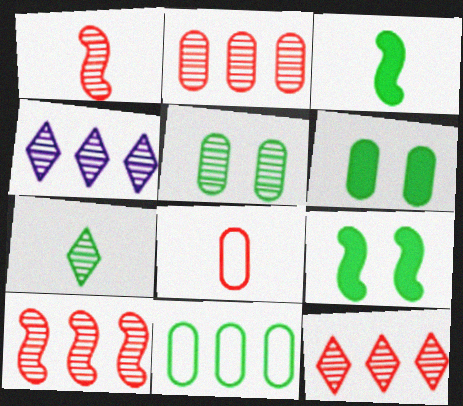[[1, 4, 5], 
[2, 10, 12], 
[4, 8, 9], 
[7, 9, 11]]